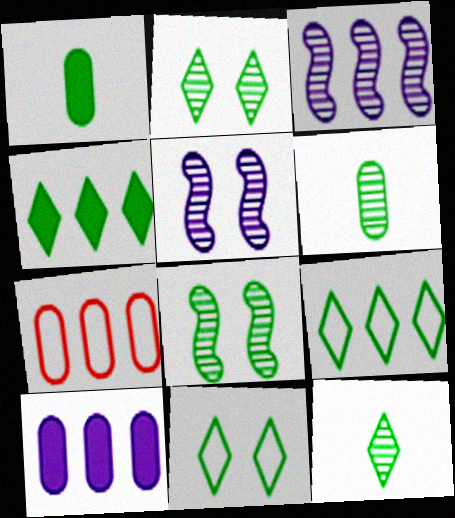[[1, 8, 9], 
[3, 4, 7], 
[4, 11, 12]]